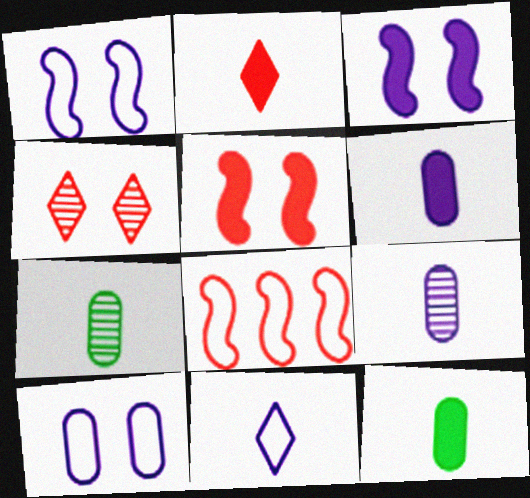[]